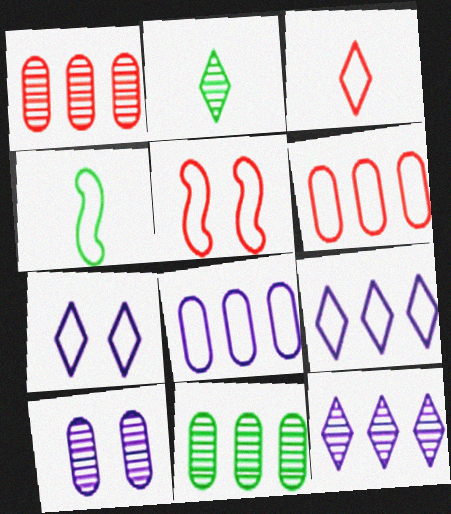[[3, 5, 6], 
[4, 6, 7]]